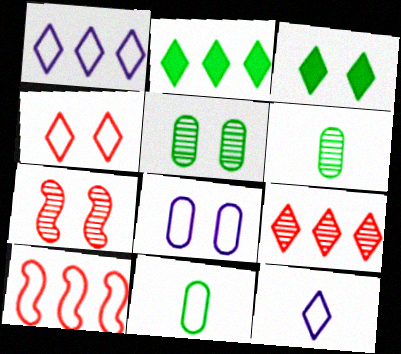[[1, 2, 9], 
[3, 7, 8], 
[3, 9, 12]]